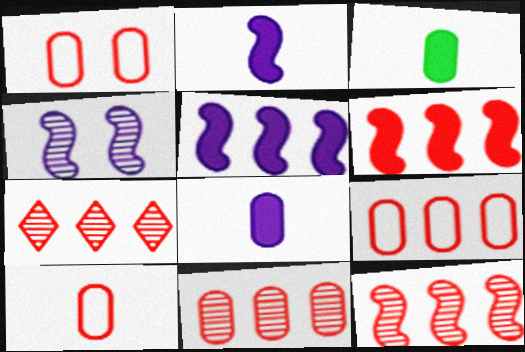[[1, 9, 10], 
[6, 7, 9], 
[7, 11, 12]]